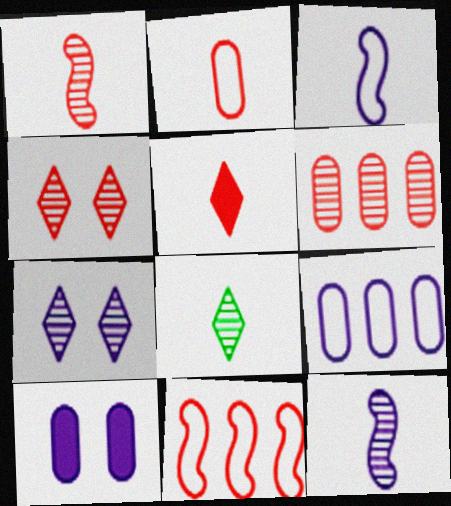[[1, 2, 5], 
[1, 4, 6], 
[8, 10, 11]]